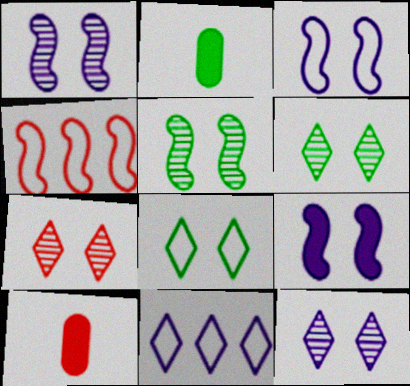[[1, 3, 9], 
[2, 4, 12], 
[4, 7, 10], 
[5, 10, 11], 
[6, 7, 12]]